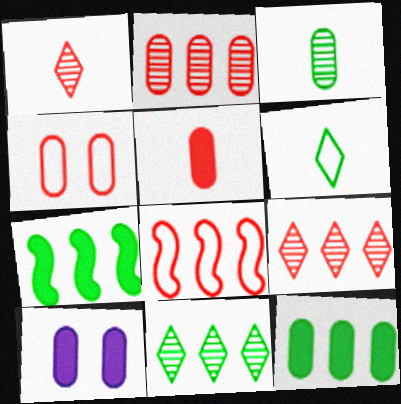[[2, 4, 5], 
[5, 10, 12]]